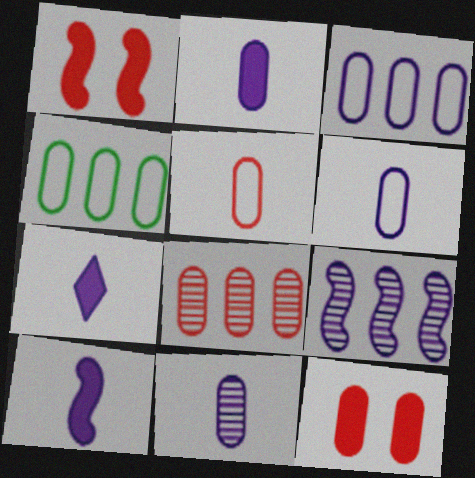[[2, 6, 11], 
[2, 7, 10], 
[4, 11, 12], 
[5, 8, 12]]